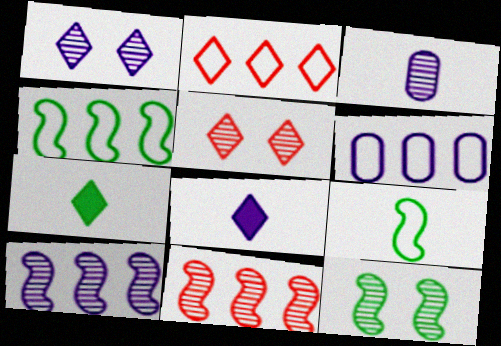[[1, 2, 7], 
[1, 3, 10], 
[2, 4, 6]]